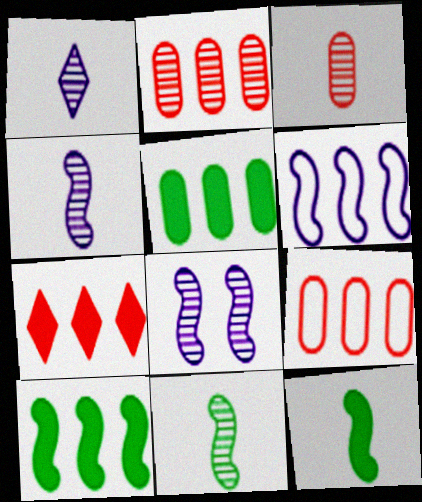[[1, 3, 11]]